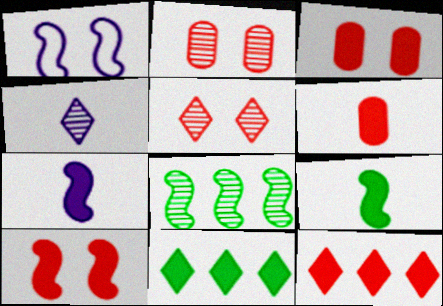[[2, 4, 8], 
[3, 7, 11], 
[6, 10, 12]]